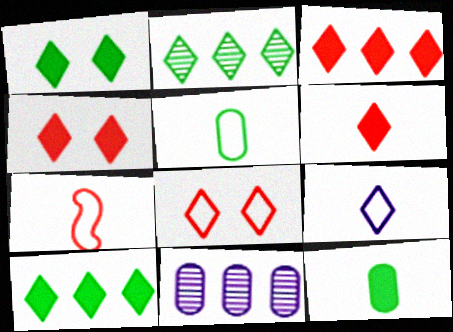[[1, 7, 11], 
[2, 4, 9], 
[3, 4, 6], 
[5, 7, 9]]